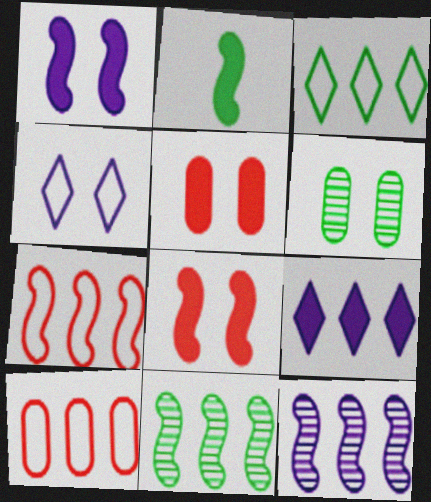[[2, 3, 6], 
[2, 5, 9], 
[4, 6, 8], 
[9, 10, 11]]